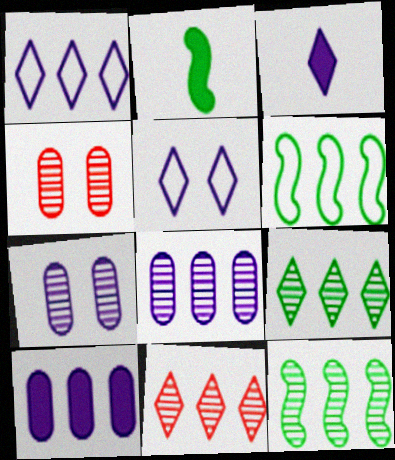[[1, 2, 4], 
[3, 4, 6], 
[6, 10, 11], 
[8, 11, 12]]